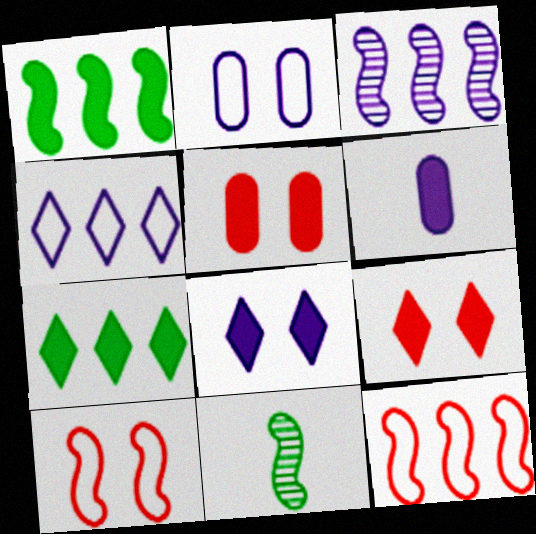[[1, 3, 12], 
[1, 6, 9], 
[4, 5, 11]]